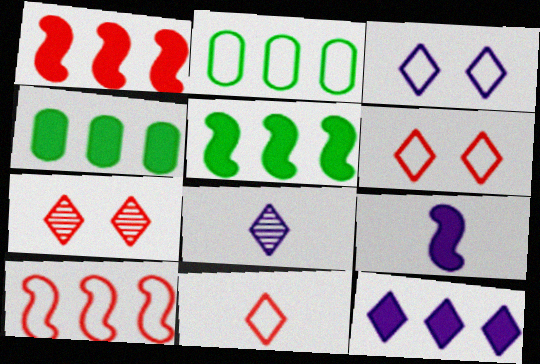[[1, 4, 12], 
[2, 7, 9], 
[3, 8, 12]]